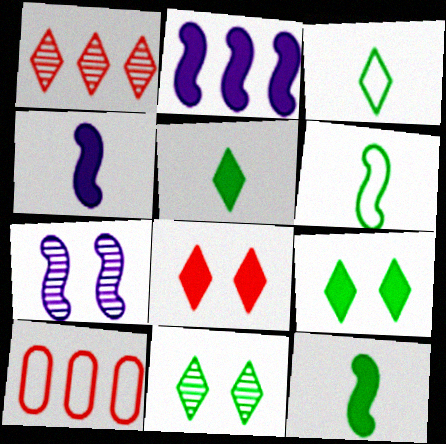[[4, 10, 11], 
[5, 7, 10]]